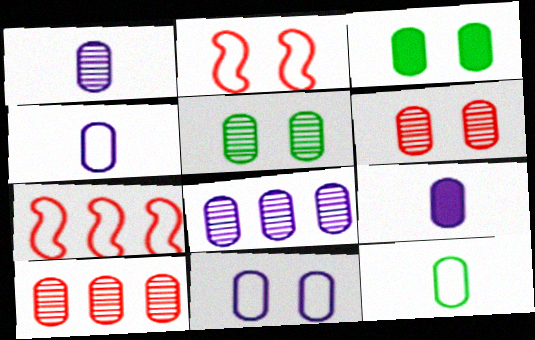[[1, 4, 9], 
[1, 5, 10], 
[3, 4, 10], 
[3, 6, 11], 
[8, 9, 11]]